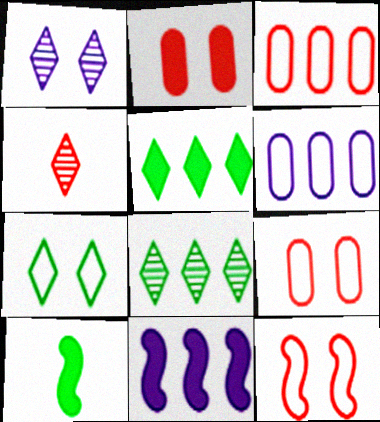[[1, 3, 10], 
[1, 4, 8], 
[3, 8, 11]]